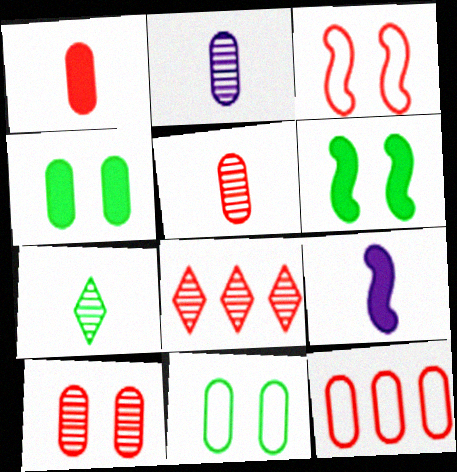[[1, 3, 8], 
[1, 10, 12], 
[2, 4, 12], 
[8, 9, 11]]